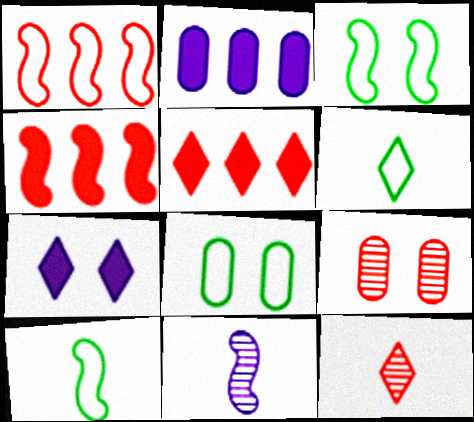[[2, 3, 12], 
[3, 4, 11], 
[3, 7, 9], 
[5, 8, 11]]